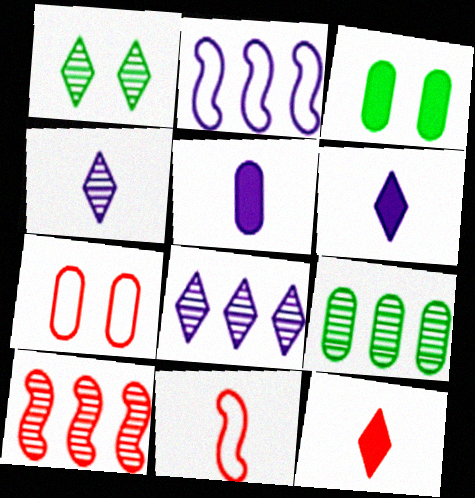[[3, 8, 11], 
[5, 7, 9], 
[7, 10, 12], 
[8, 9, 10]]